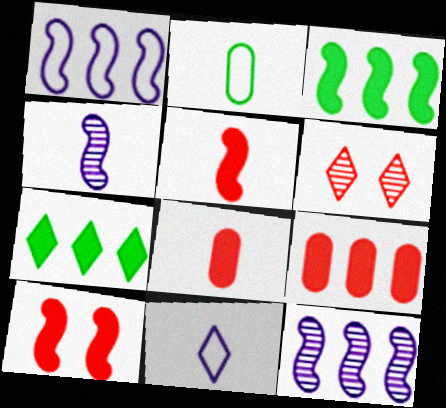[[6, 7, 11]]